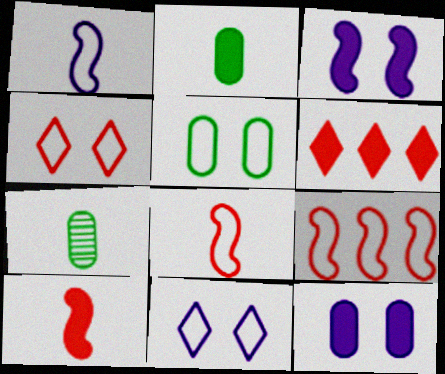[[2, 3, 6]]